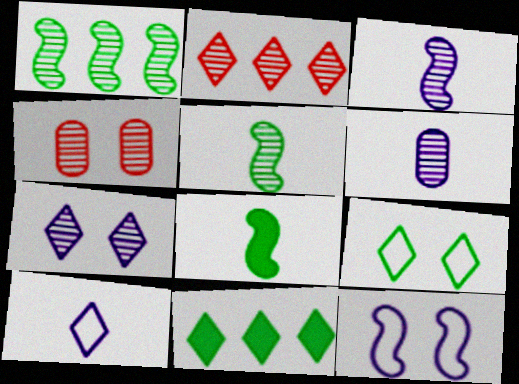[]